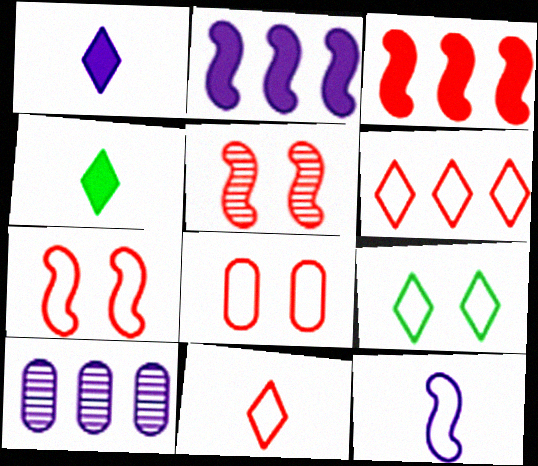[[4, 7, 10]]